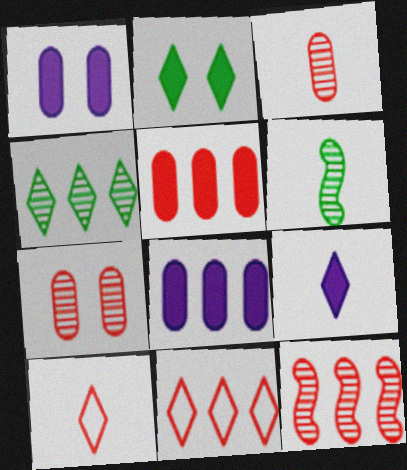[[1, 6, 11], 
[5, 11, 12]]